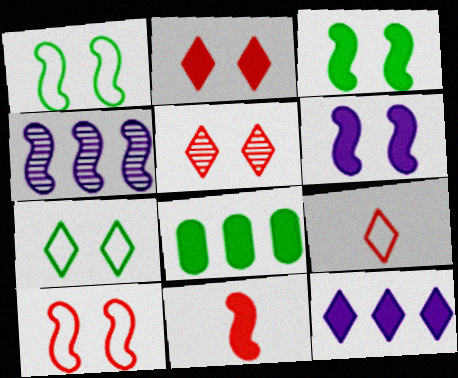[[1, 4, 11]]